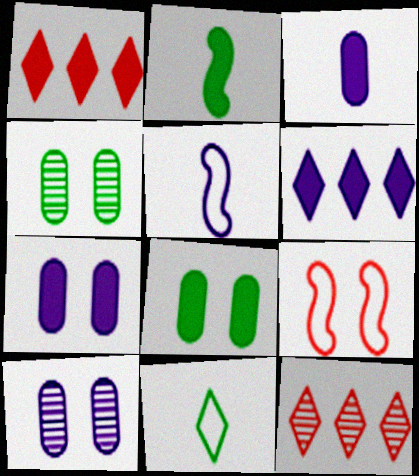[[1, 2, 7], 
[1, 4, 5], 
[5, 6, 10], 
[5, 8, 12]]